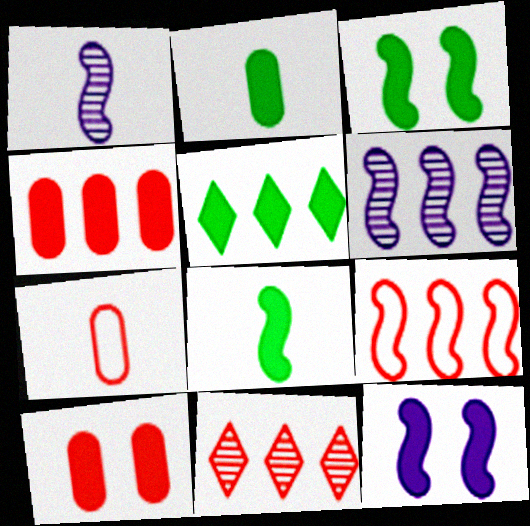[[1, 3, 9], 
[2, 3, 5], 
[4, 9, 11]]